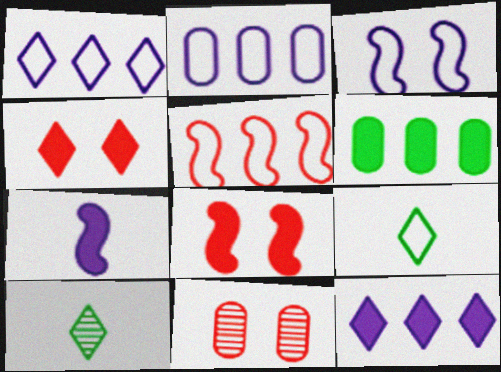[[1, 4, 10], 
[2, 8, 10], 
[4, 6, 7]]